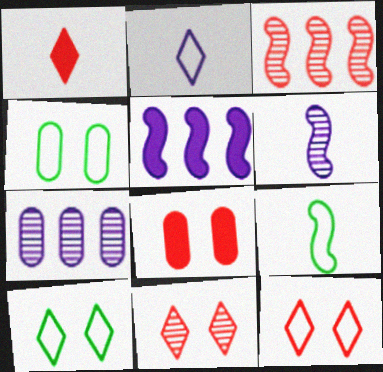[]